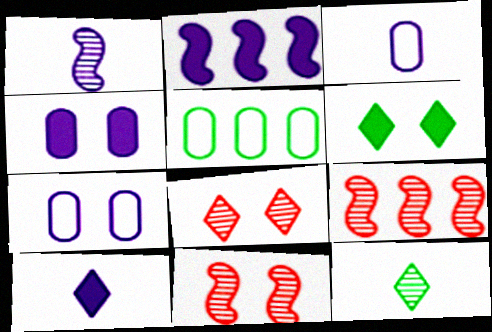[[1, 3, 10], 
[2, 4, 10], 
[3, 6, 9], 
[5, 10, 11], 
[6, 7, 11]]